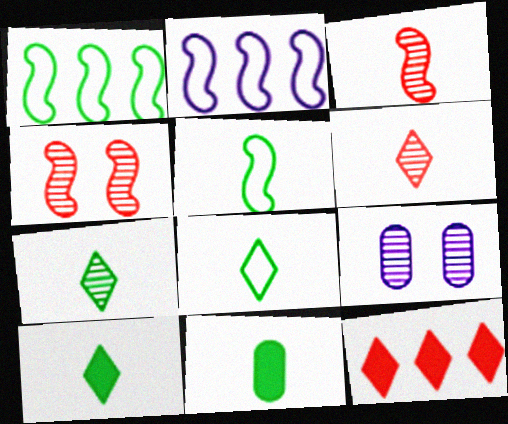[[5, 7, 11], 
[5, 9, 12], 
[7, 8, 10]]